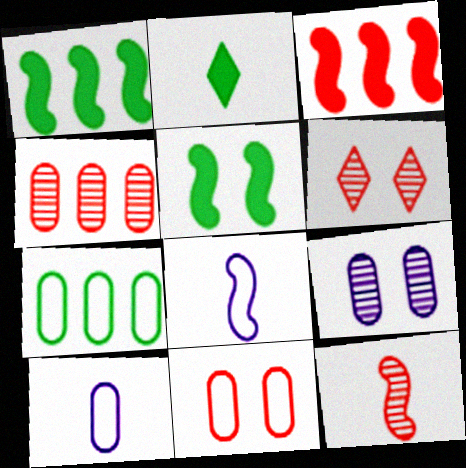[[1, 6, 10], 
[2, 10, 12], 
[4, 6, 12], 
[7, 10, 11]]